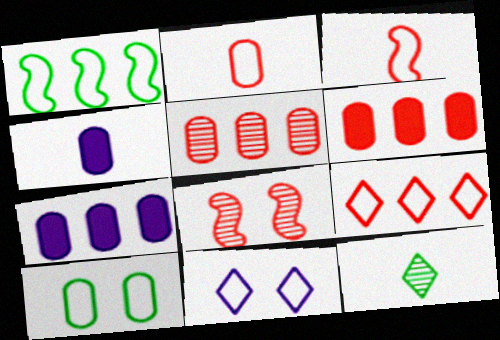[[1, 2, 11], 
[3, 4, 12], 
[4, 5, 10]]